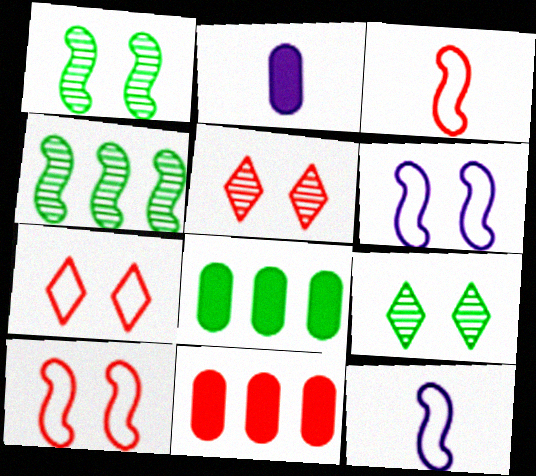[[2, 4, 7], 
[3, 5, 11], 
[5, 8, 12], 
[9, 11, 12]]